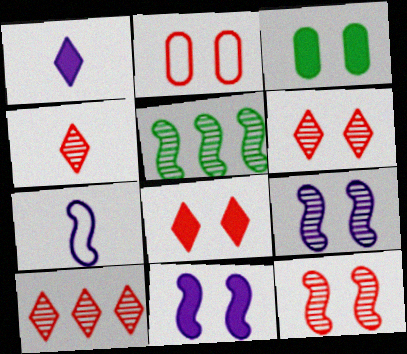[[1, 2, 5], 
[2, 8, 12], 
[3, 7, 10], 
[3, 8, 11], 
[4, 6, 10]]